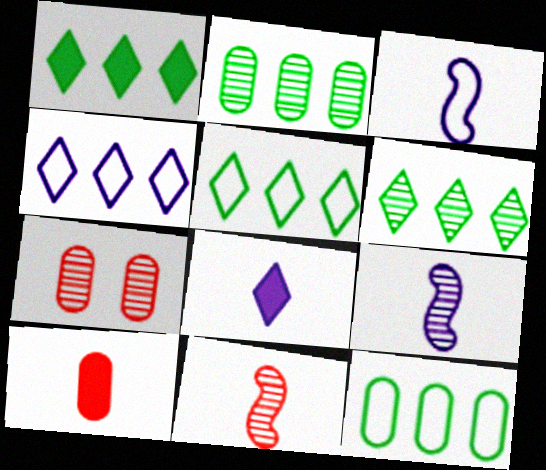[[1, 3, 7], 
[1, 5, 6], 
[6, 7, 9]]